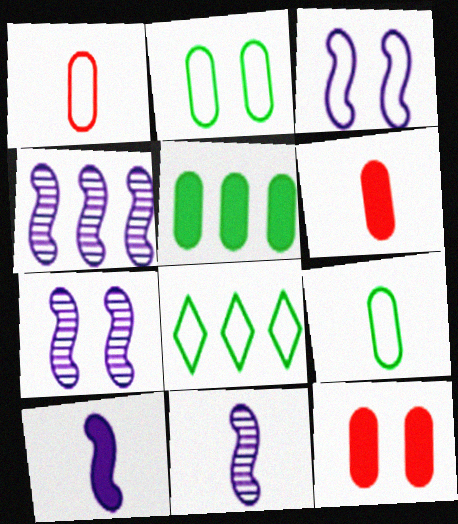[[1, 3, 8], 
[3, 4, 10], 
[4, 7, 11], 
[6, 7, 8], 
[8, 11, 12]]